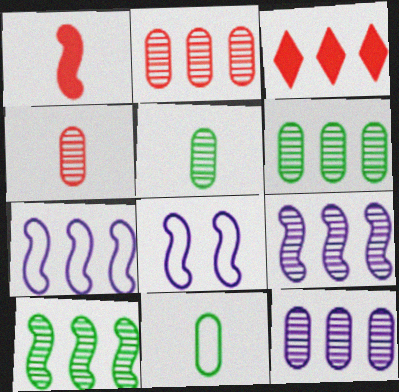[[1, 8, 10], 
[2, 6, 12], 
[3, 5, 8], 
[3, 6, 7]]